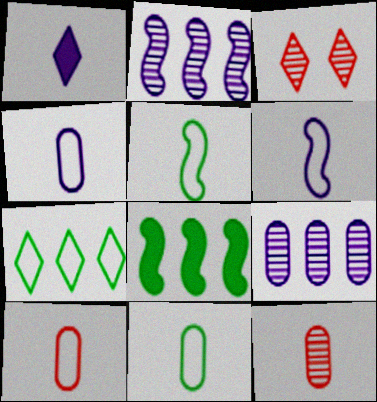[[1, 3, 7], 
[1, 5, 12], 
[3, 4, 8], 
[4, 10, 11]]